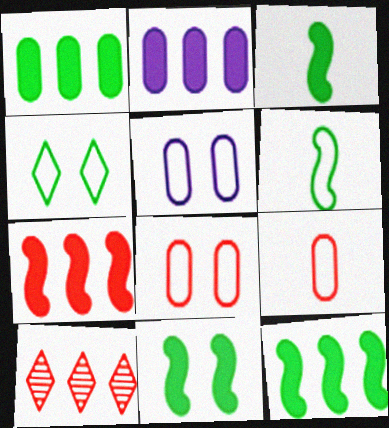[[3, 5, 10], 
[3, 11, 12]]